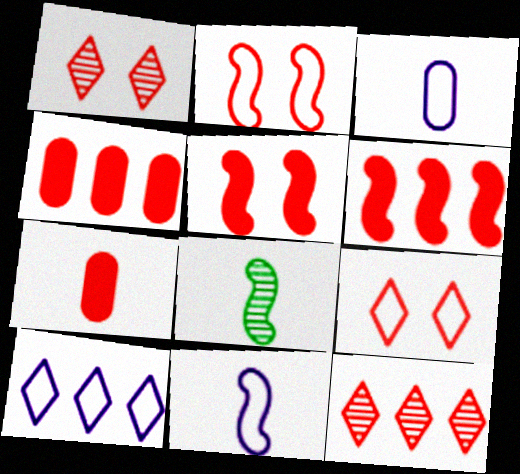[[2, 7, 12]]